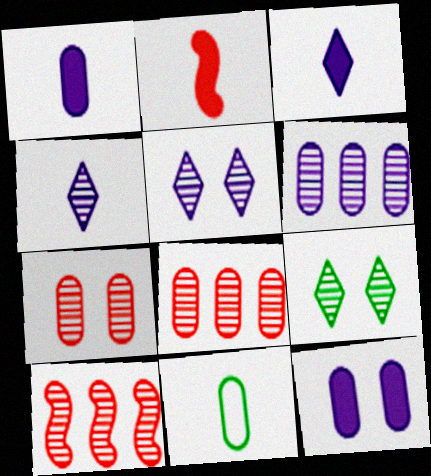[[2, 4, 11], 
[8, 11, 12]]